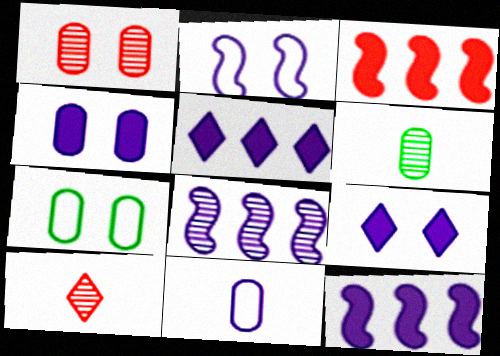[[1, 4, 7], 
[7, 10, 12], 
[8, 9, 11]]